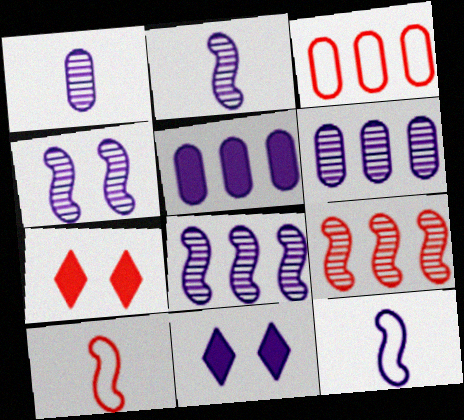[[2, 4, 8], 
[6, 11, 12]]